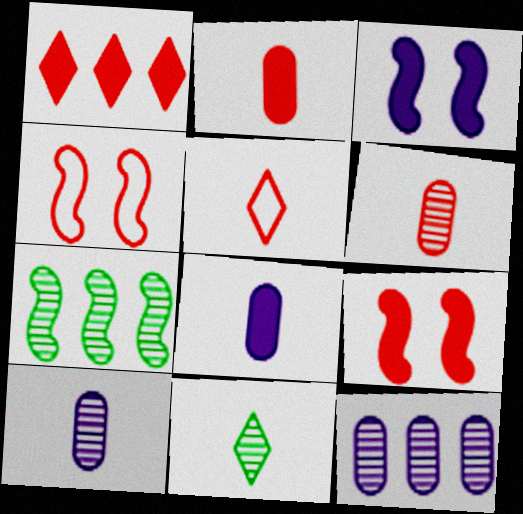[[1, 2, 9], 
[1, 4, 6]]